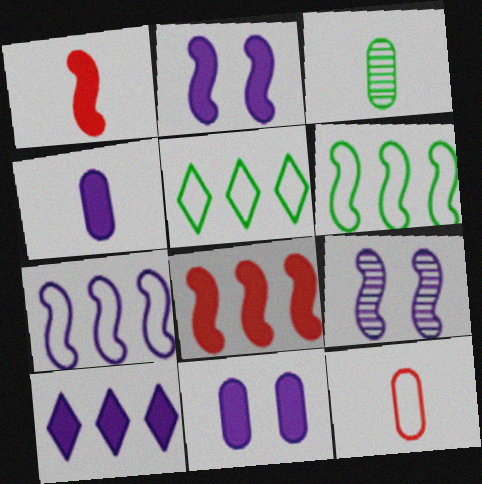[[1, 6, 9], 
[2, 4, 10], 
[3, 4, 12]]